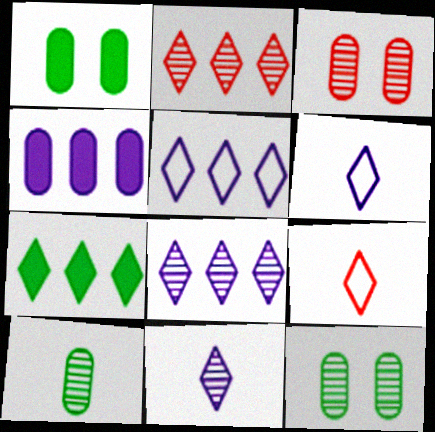[[2, 5, 7]]